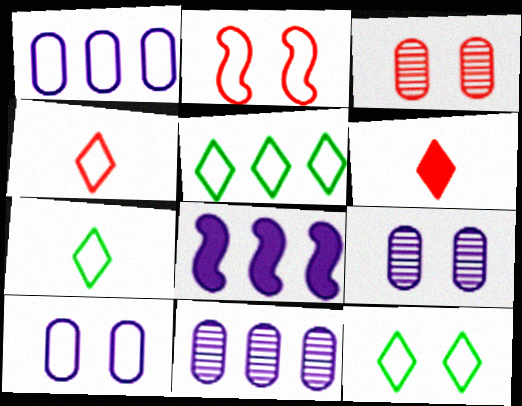[[1, 2, 7], 
[2, 10, 12], 
[3, 7, 8], 
[5, 7, 12]]